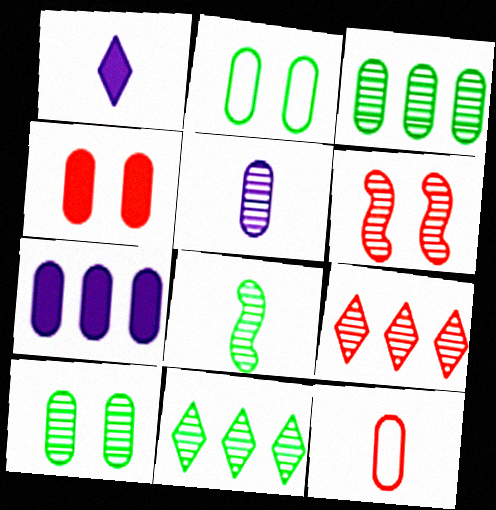[[1, 8, 12], 
[5, 6, 11], 
[7, 10, 12], 
[8, 10, 11]]